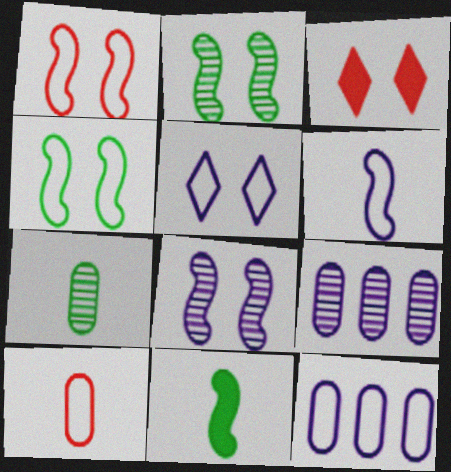[[5, 6, 12]]